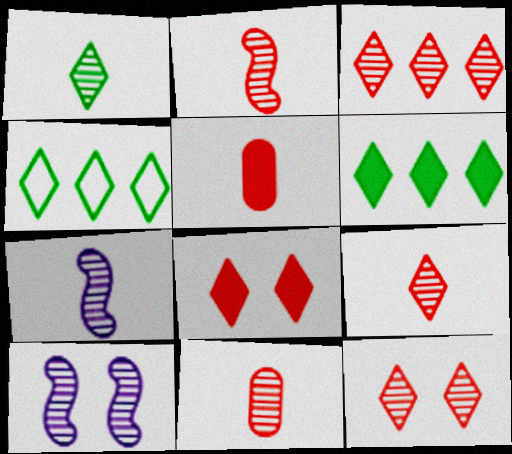[[1, 7, 11], 
[2, 9, 11], 
[3, 9, 12], 
[4, 5, 10]]